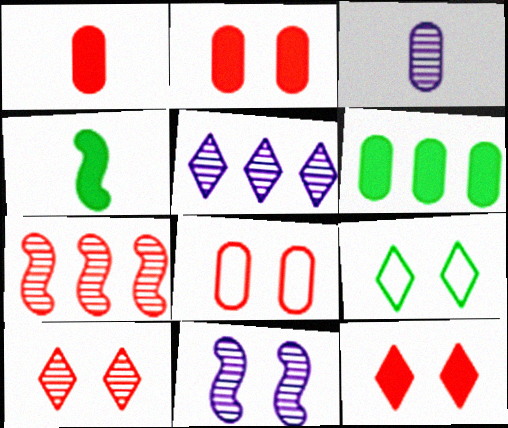[[2, 9, 11], 
[3, 5, 11], 
[3, 6, 8], 
[4, 5, 8]]